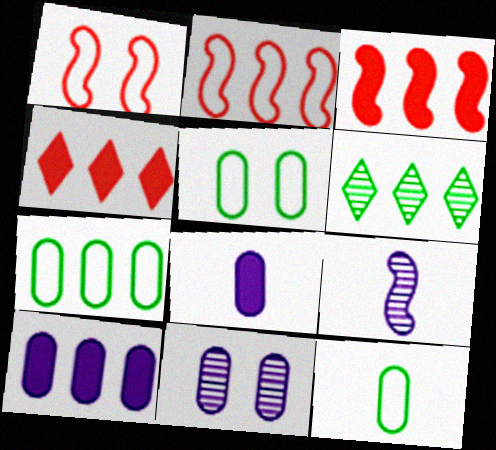[[1, 6, 8], 
[2, 6, 10], 
[4, 5, 9], 
[5, 7, 12]]